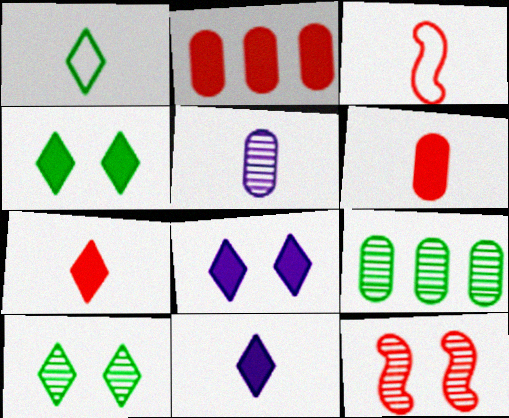[[3, 8, 9]]